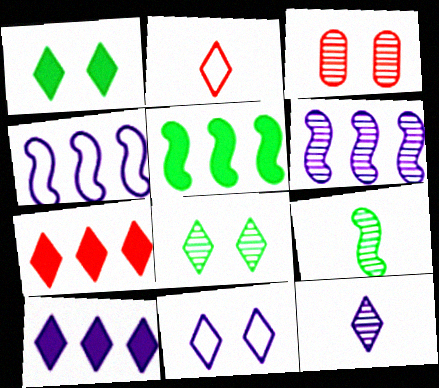[[2, 8, 10], 
[10, 11, 12]]